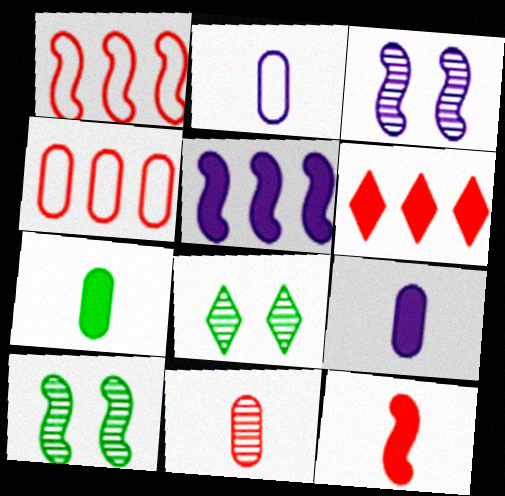[[1, 8, 9], 
[2, 6, 10], 
[2, 7, 11]]